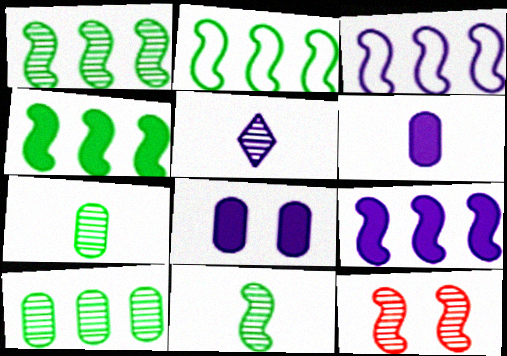[[1, 2, 4], 
[3, 5, 8], 
[5, 10, 12]]